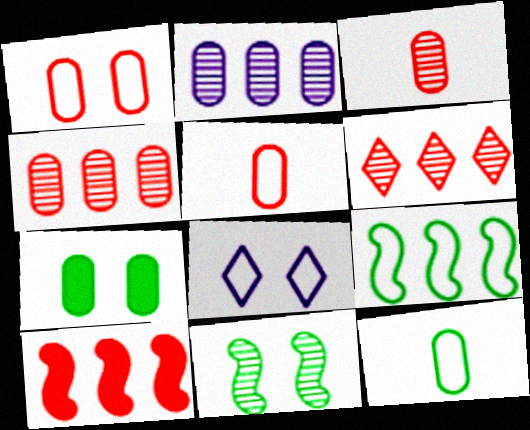[[2, 5, 7], 
[5, 8, 9]]